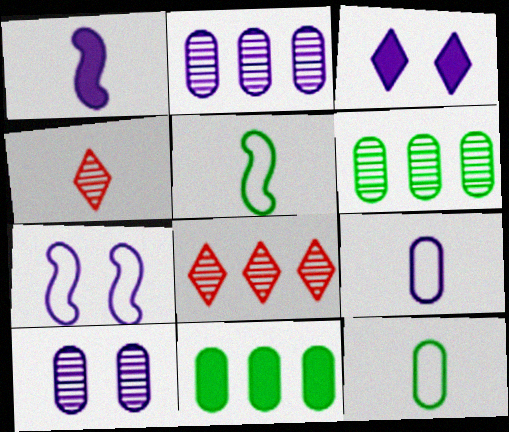[[1, 4, 12], 
[3, 7, 10], 
[4, 7, 11]]